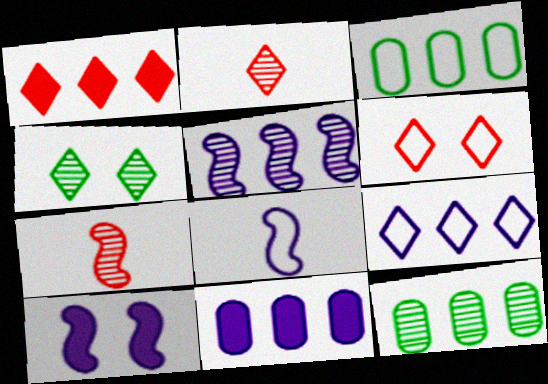[[1, 2, 6], 
[1, 3, 5], 
[2, 3, 10], 
[3, 6, 8], 
[5, 8, 10], 
[5, 9, 11]]